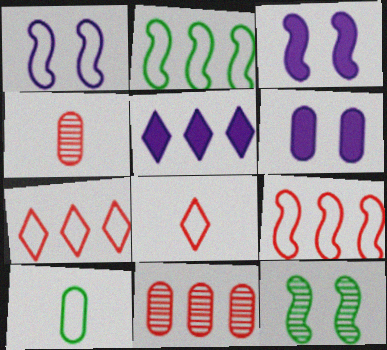[[1, 7, 10], 
[2, 5, 11], 
[6, 10, 11]]